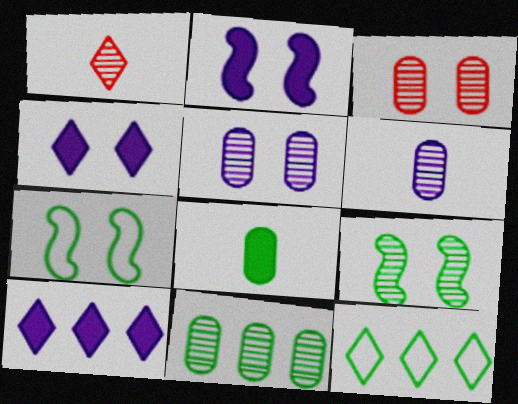[[1, 4, 12], 
[3, 4, 7], 
[3, 6, 11], 
[8, 9, 12]]